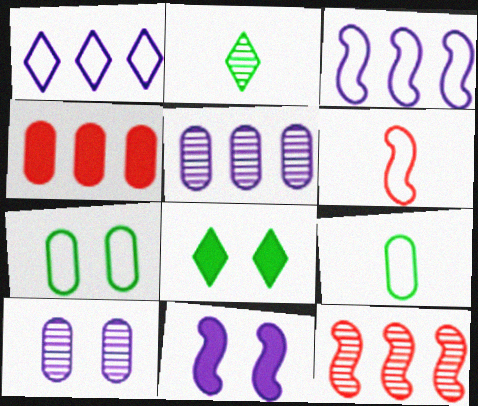[[1, 6, 7], 
[2, 10, 12], 
[4, 9, 10], 
[5, 6, 8]]